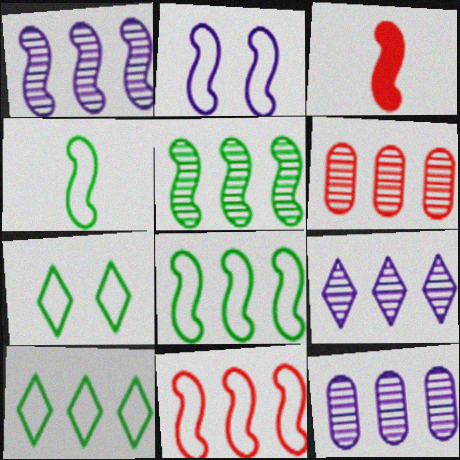[[1, 9, 12], 
[2, 3, 5], 
[2, 4, 11], 
[3, 7, 12], 
[5, 6, 9]]